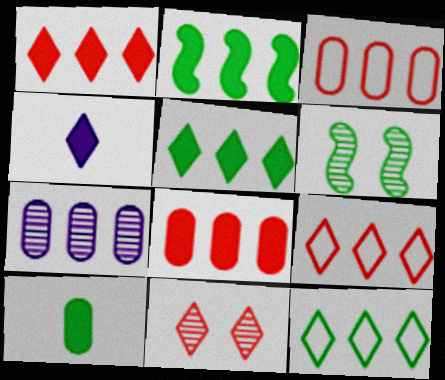[[2, 7, 9], 
[3, 4, 6], 
[4, 11, 12], 
[6, 10, 12]]